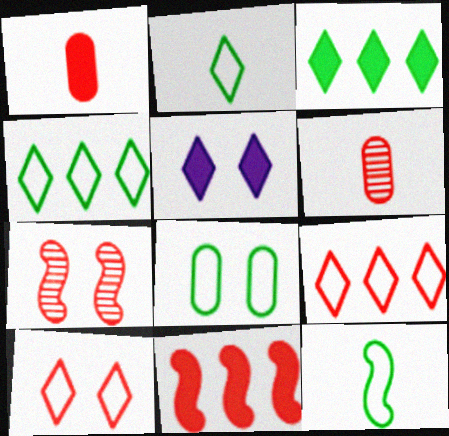[[1, 7, 9], 
[4, 8, 12], 
[5, 7, 8], 
[6, 10, 11]]